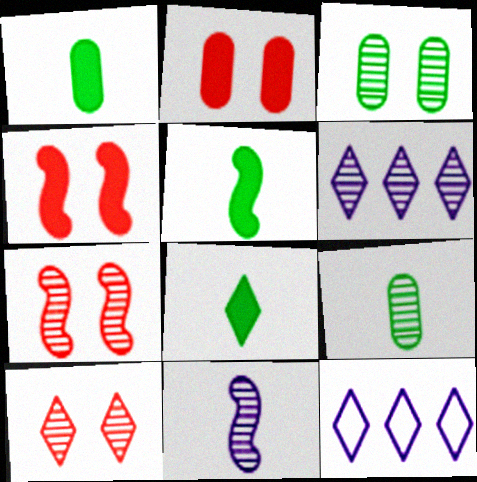[[1, 5, 8], 
[1, 7, 12], 
[4, 9, 12], 
[6, 7, 9], 
[8, 10, 12]]